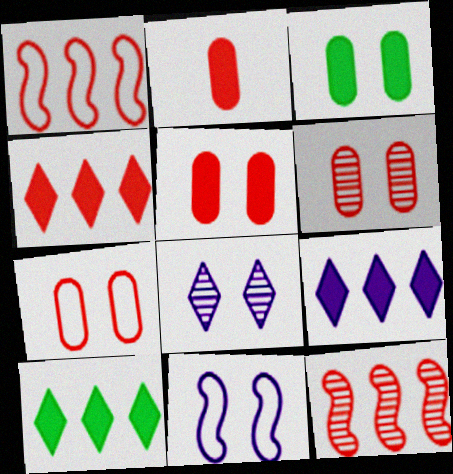[[4, 9, 10], 
[5, 6, 7]]